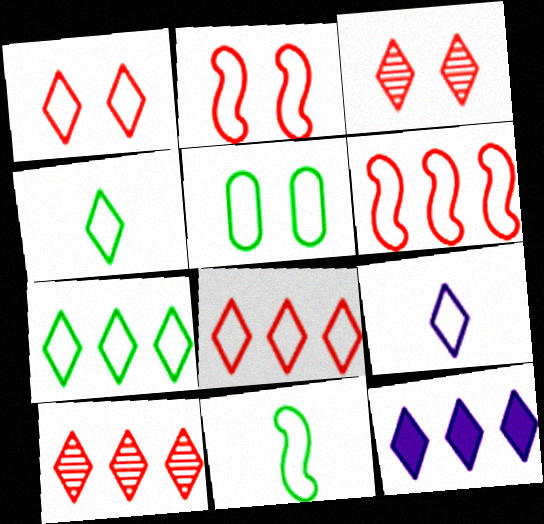[[1, 7, 9], 
[3, 4, 12], 
[5, 6, 9], 
[5, 7, 11], 
[7, 10, 12]]